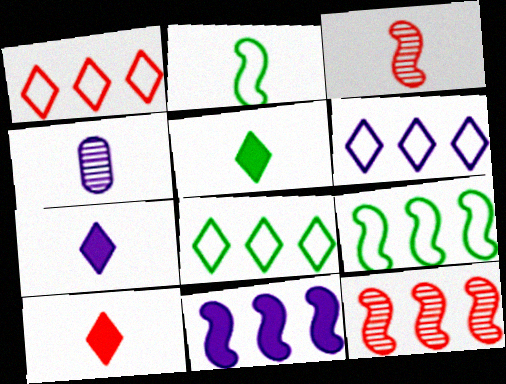[[1, 6, 8], 
[2, 4, 10], 
[5, 7, 10], 
[9, 11, 12]]